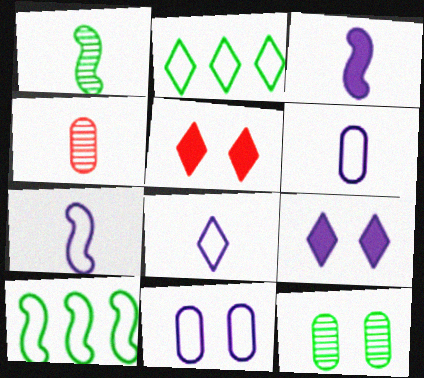[[4, 9, 10], 
[6, 7, 8]]